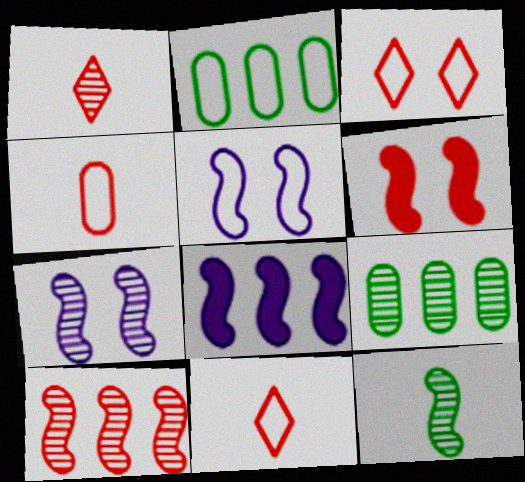[[1, 7, 9], 
[2, 5, 11], 
[7, 10, 12]]